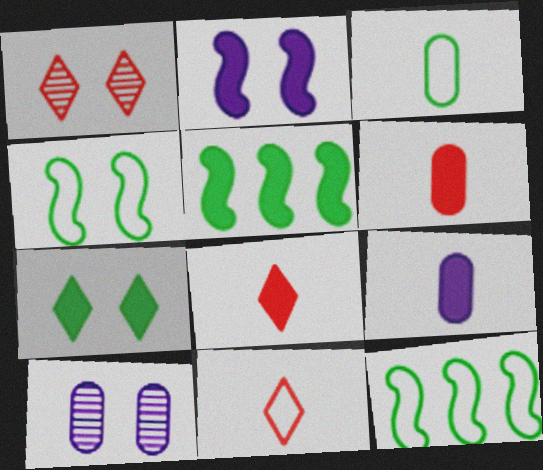[[1, 9, 12], 
[5, 10, 11], 
[8, 10, 12]]